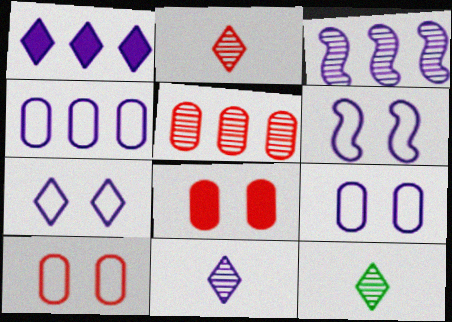[[1, 3, 4], 
[1, 7, 11], 
[2, 11, 12], 
[6, 7, 9]]